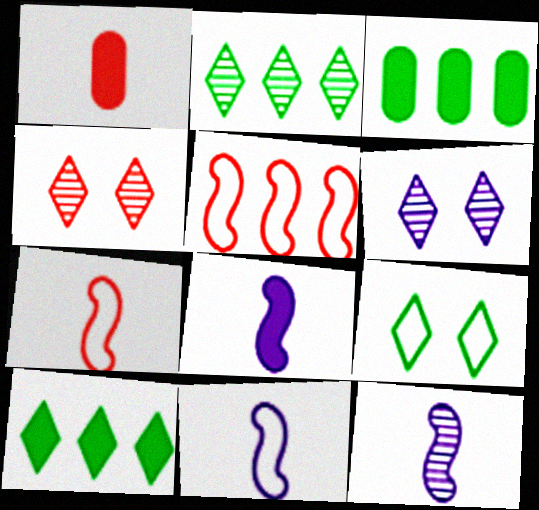[[1, 4, 5], 
[3, 4, 11], 
[3, 6, 7], 
[8, 11, 12]]